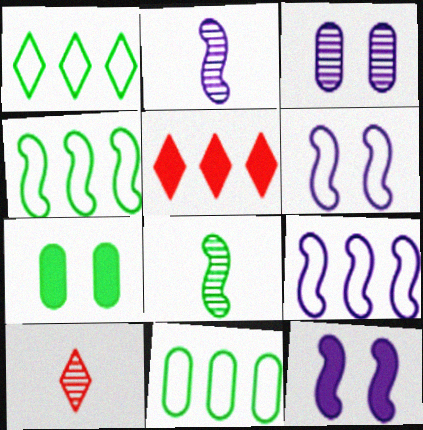[[1, 4, 11], 
[1, 7, 8], 
[2, 9, 12], 
[7, 9, 10], 
[10, 11, 12]]